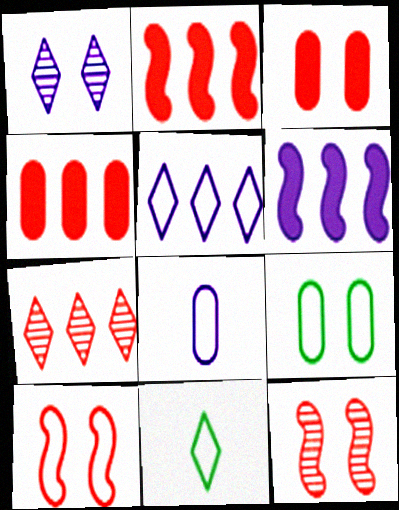[[1, 6, 8]]